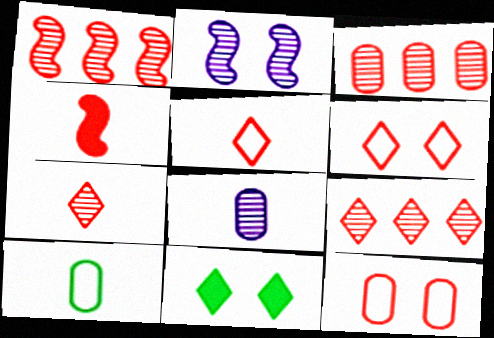[[1, 3, 9], 
[2, 11, 12], 
[3, 4, 6], 
[4, 9, 12]]